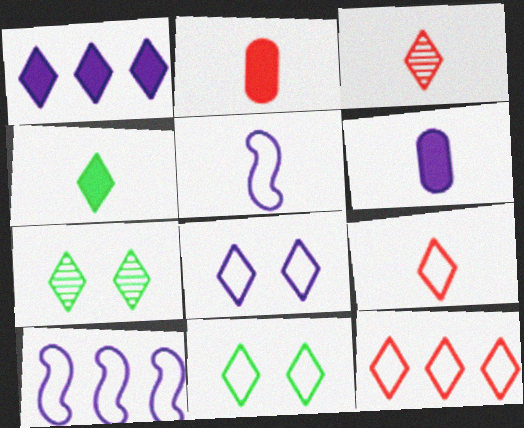[[1, 3, 11], 
[1, 7, 9], 
[2, 7, 10]]